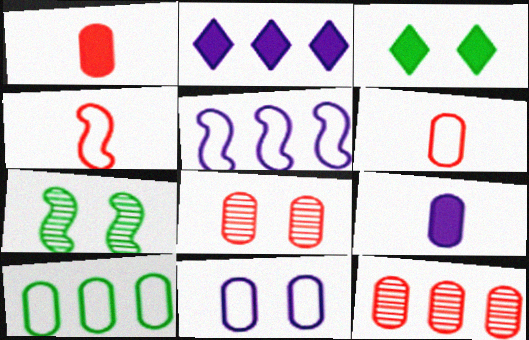[[2, 6, 7], 
[6, 10, 11], 
[8, 9, 10]]